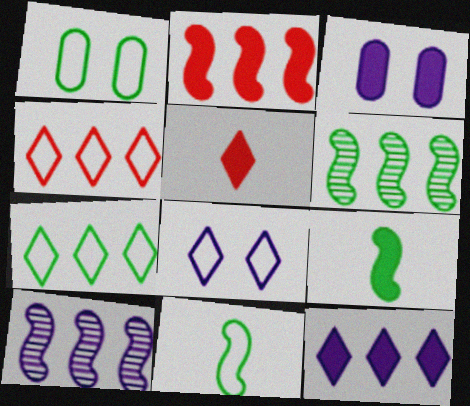[[1, 5, 10], 
[1, 7, 11]]